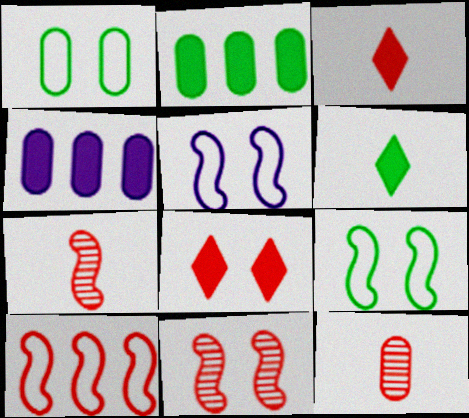[[1, 4, 12], 
[8, 10, 12]]